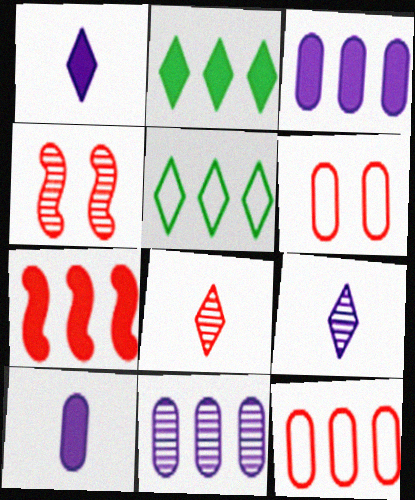[[2, 3, 7], 
[4, 5, 10], 
[5, 7, 11], 
[6, 7, 8]]